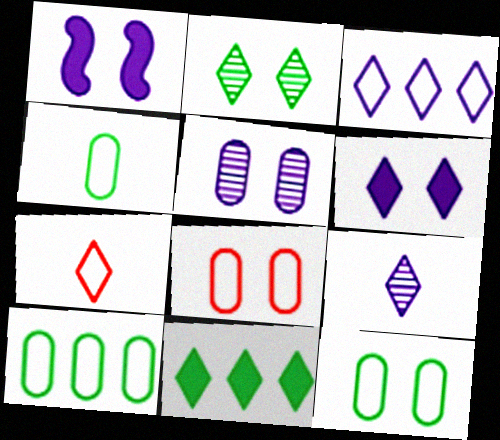[[1, 2, 8], 
[3, 6, 9], 
[4, 10, 12]]